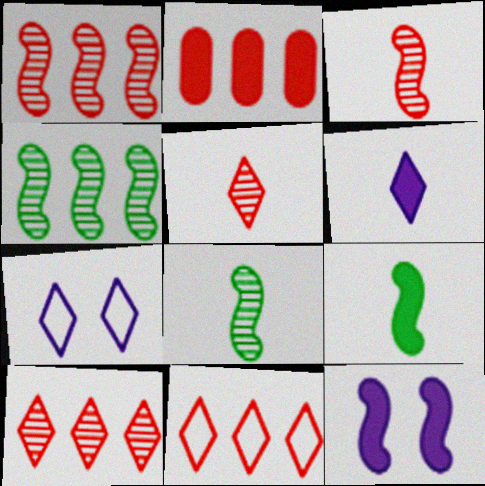[[1, 2, 11], 
[2, 7, 8]]